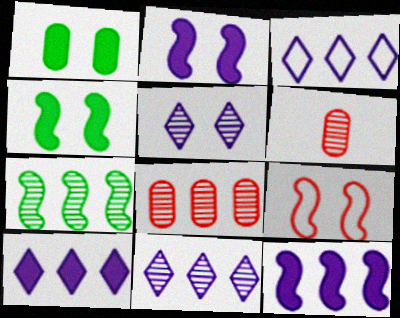[[1, 5, 9], 
[3, 4, 6], 
[3, 10, 11], 
[5, 6, 7], 
[7, 8, 11]]